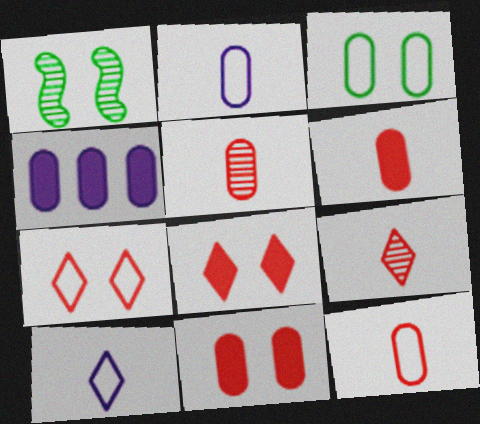[[3, 4, 5], 
[5, 6, 12]]